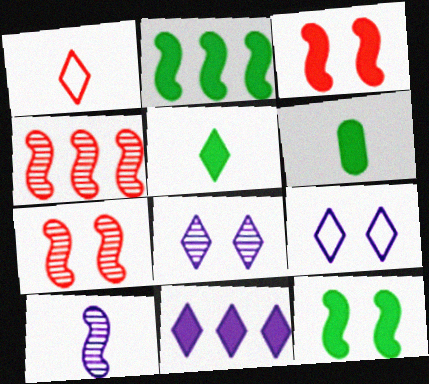[[1, 6, 10], 
[3, 6, 11], 
[4, 6, 9]]